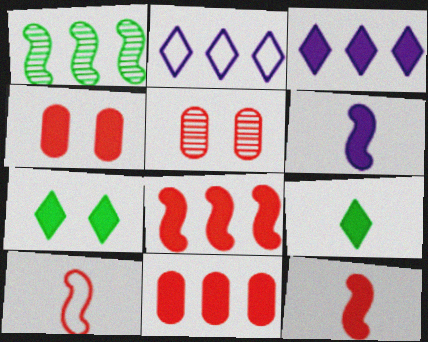[[1, 2, 11], 
[6, 7, 11]]